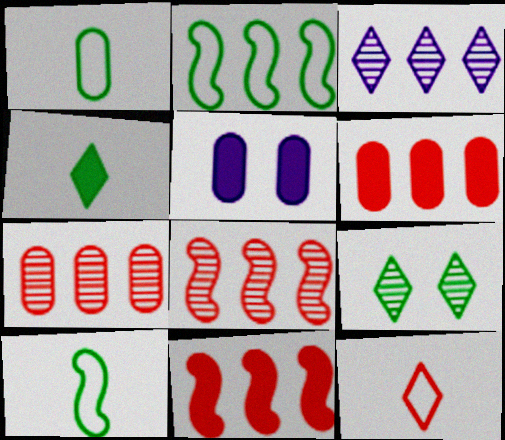[[1, 5, 7], 
[2, 3, 6], 
[4, 5, 11]]